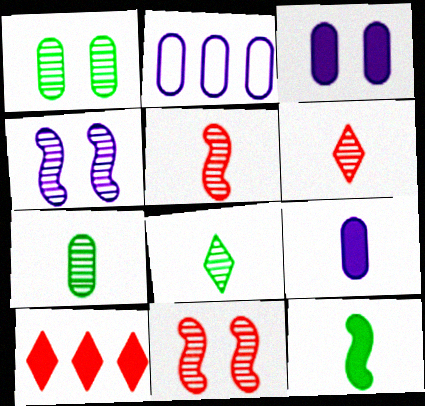[[3, 10, 12]]